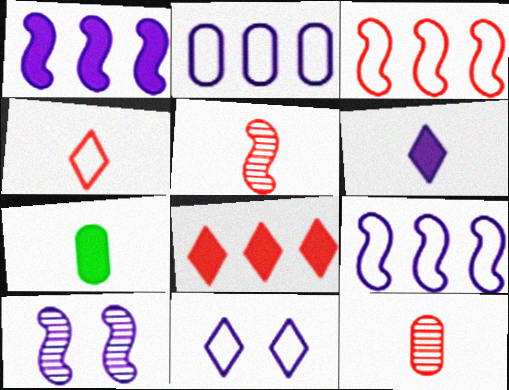[[2, 6, 10]]